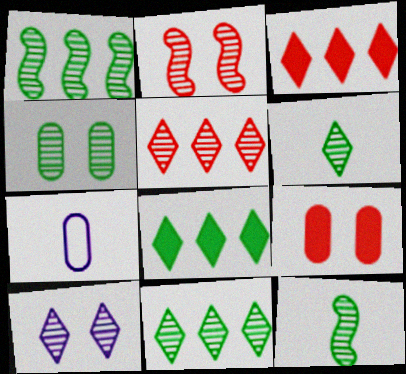[[1, 4, 6], 
[2, 4, 10], 
[2, 7, 8], 
[4, 11, 12], 
[5, 6, 10]]